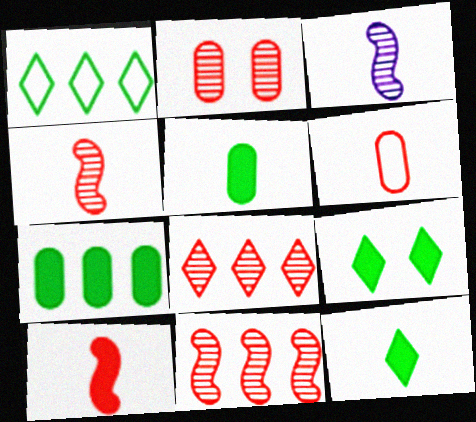[[2, 4, 8], 
[3, 6, 12]]